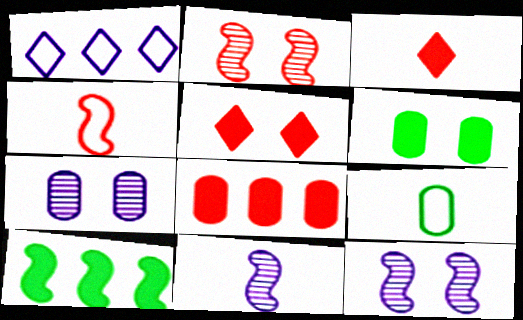[[3, 9, 11], 
[4, 10, 12], 
[7, 8, 9]]